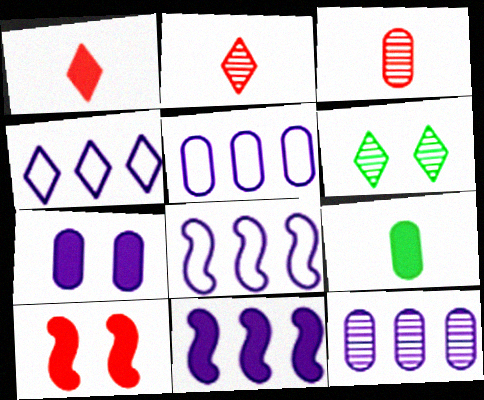[[1, 4, 6], 
[4, 5, 8], 
[4, 11, 12]]